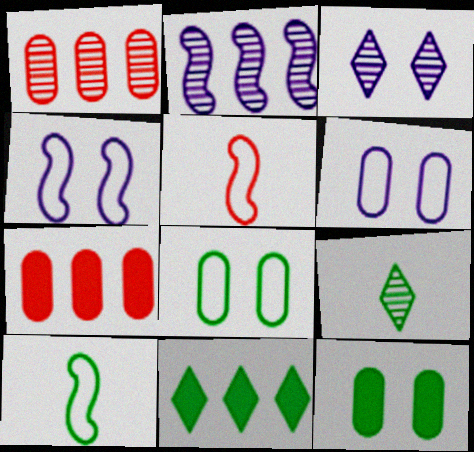[[3, 7, 10], 
[4, 7, 9]]